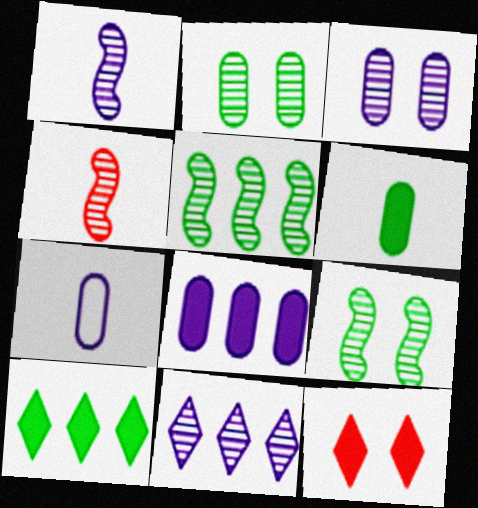[[1, 3, 11], 
[2, 4, 11], 
[3, 7, 8], 
[5, 7, 12]]